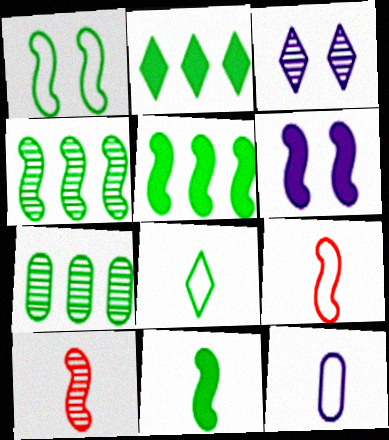[[1, 4, 11], 
[3, 7, 10], 
[4, 6, 9], 
[8, 9, 12]]